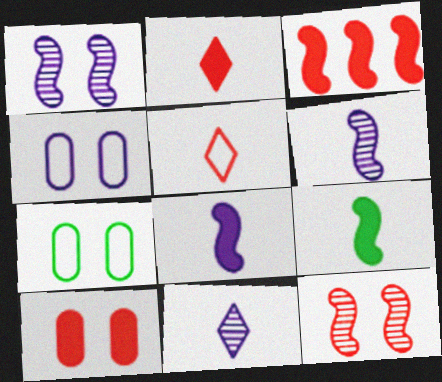[[2, 3, 10], 
[3, 7, 11]]